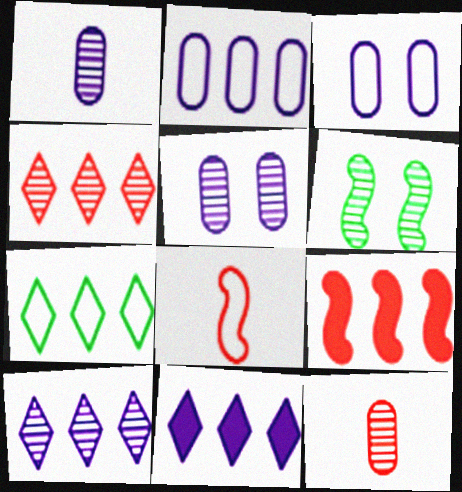[[1, 4, 6], 
[3, 7, 8], 
[4, 7, 11], 
[6, 10, 12]]